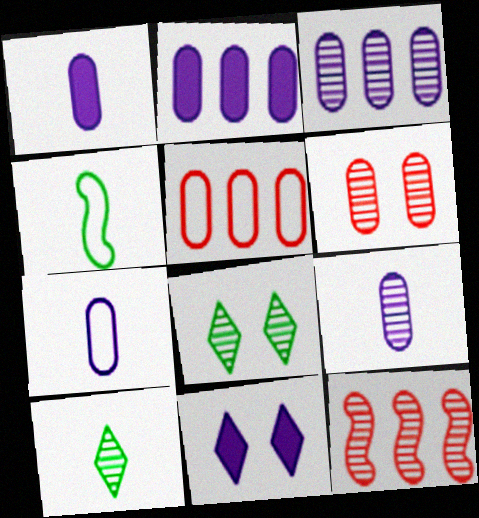[[1, 7, 9], 
[8, 9, 12]]